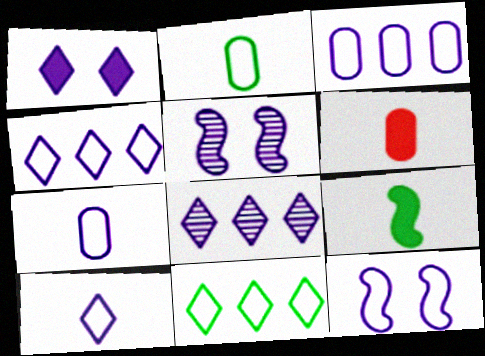[[1, 8, 10], 
[3, 10, 12], 
[4, 7, 12], 
[5, 6, 11]]